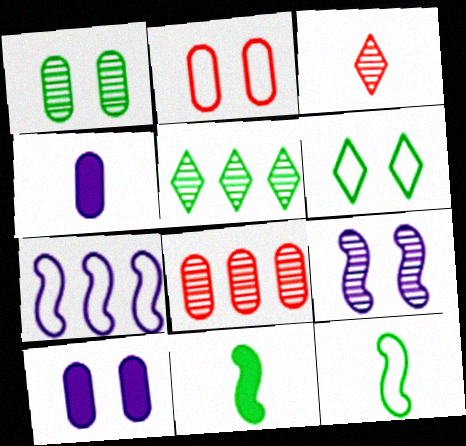[[1, 2, 10], 
[3, 4, 12]]